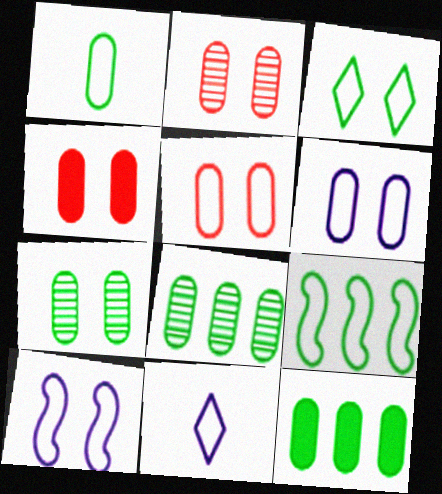[[1, 3, 9], 
[1, 7, 12], 
[2, 4, 5], 
[3, 5, 10], 
[4, 6, 7], 
[5, 9, 11]]